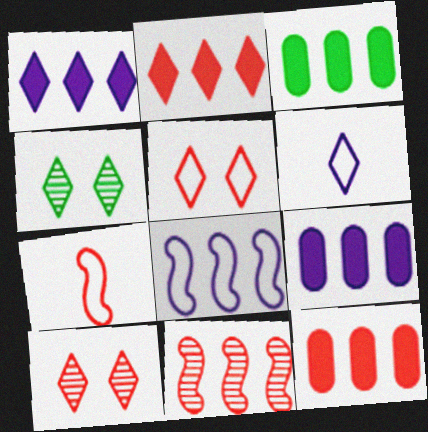[[2, 4, 6], 
[3, 9, 12], 
[4, 7, 9], 
[7, 10, 12]]